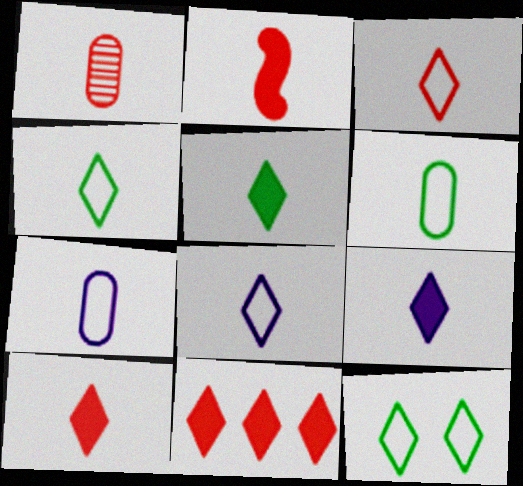[[1, 2, 3], 
[3, 4, 8], 
[5, 9, 10]]